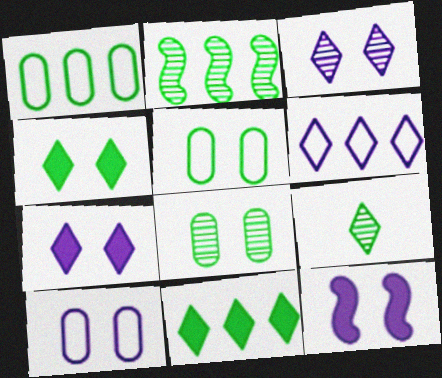[[1, 2, 11], 
[2, 8, 9], 
[3, 10, 12]]